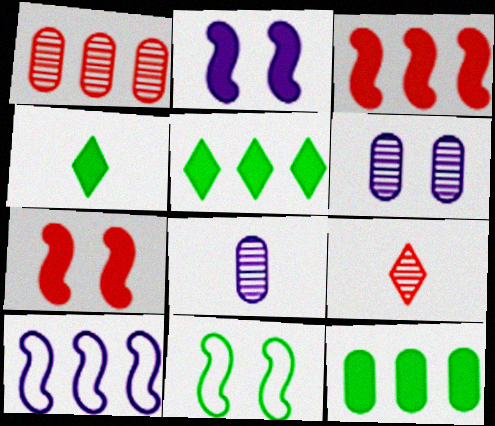[[1, 5, 10]]